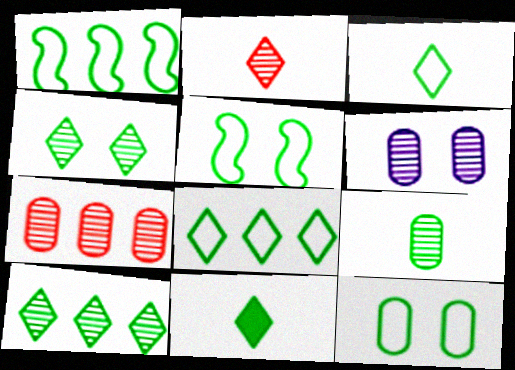[[1, 3, 12], 
[4, 8, 11], 
[6, 7, 9]]